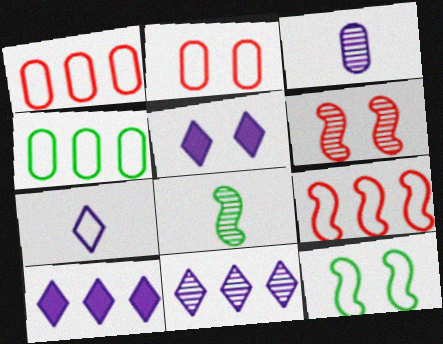[[1, 5, 8], 
[1, 7, 12], 
[2, 8, 10], 
[5, 7, 11]]